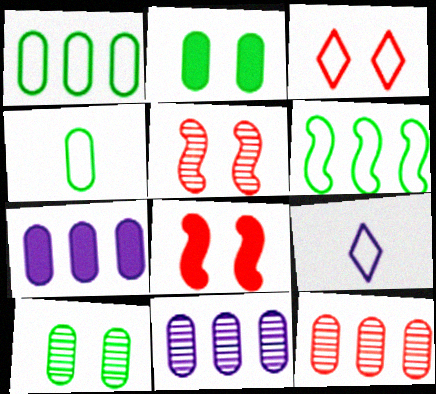[[1, 7, 12]]